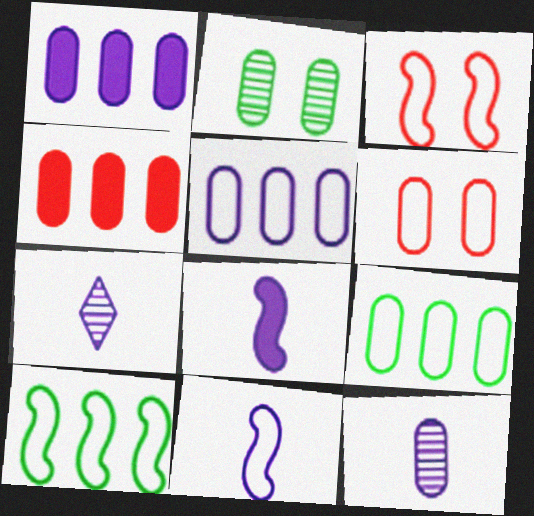[[3, 10, 11]]